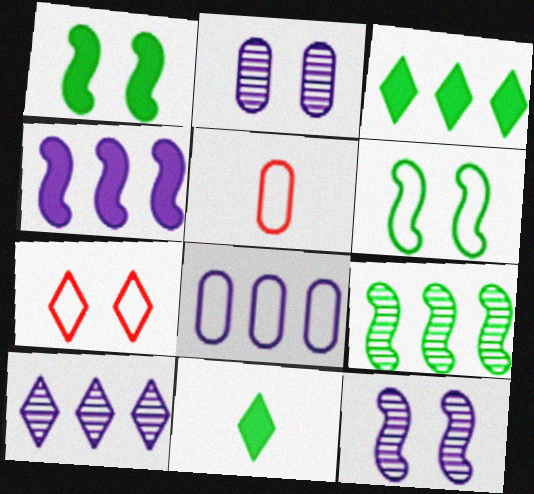[[1, 2, 7], 
[1, 5, 10], 
[3, 5, 12], 
[4, 8, 10], 
[7, 10, 11]]